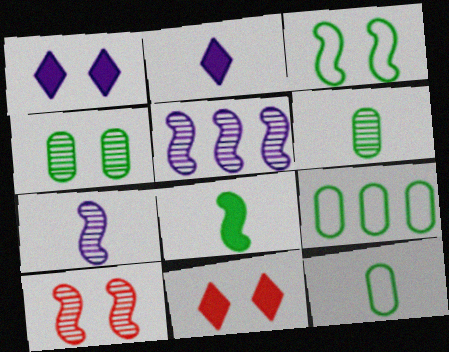[[2, 9, 10], 
[5, 11, 12], 
[7, 9, 11]]